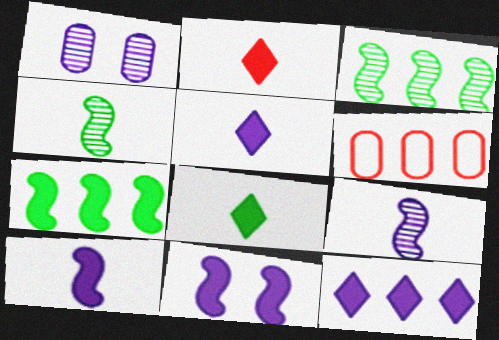[[2, 5, 8], 
[3, 6, 12]]